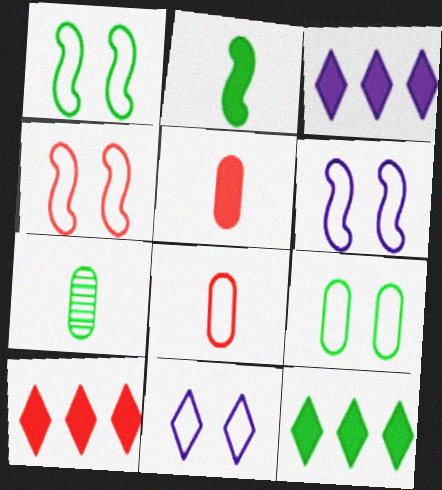[[1, 4, 6], 
[1, 7, 12], 
[3, 4, 7], 
[3, 10, 12], 
[4, 9, 11], 
[6, 7, 10]]